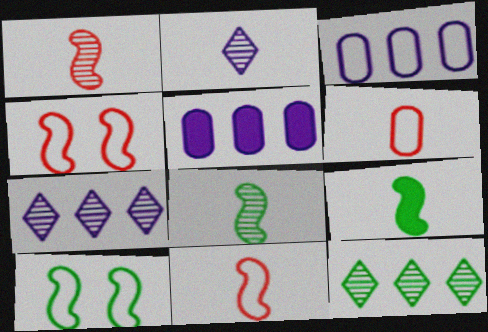[[2, 6, 9]]